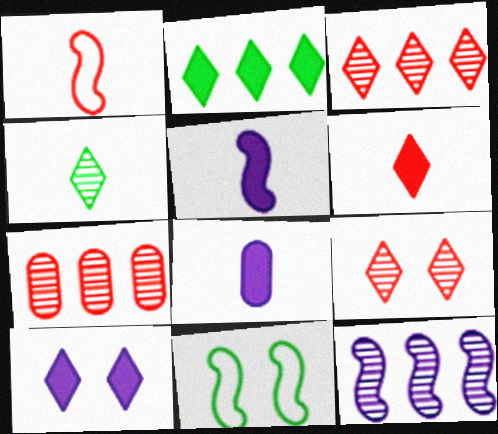[[1, 4, 8], 
[2, 6, 10], 
[3, 8, 11]]